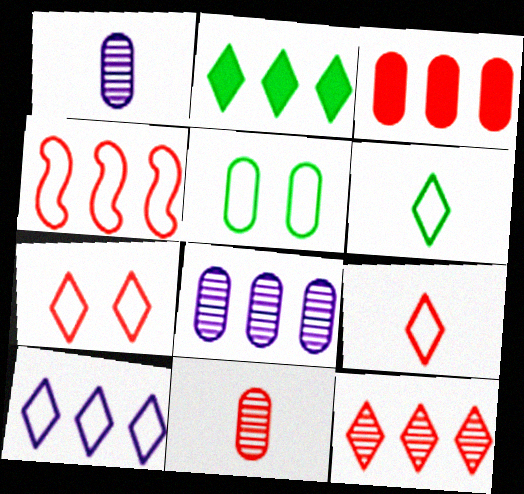[[1, 3, 5], 
[2, 4, 8], 
[2, 10, 12], 
[3, 4, 12], 
[6, 7, 10]]